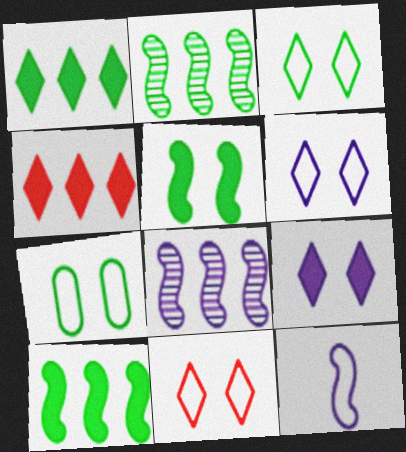[[3, 6, 11]]